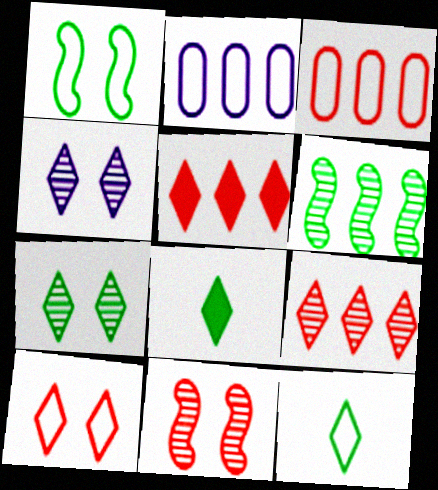[[2, 5, 6], 
[2, 8, 11], 
[4, 5, 12]]